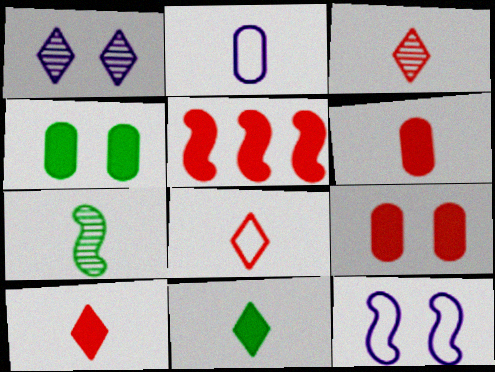[[2, 7, 10], 
[3, 8, 10], 
[5, 7, 12], 
[5, 9, 10]]